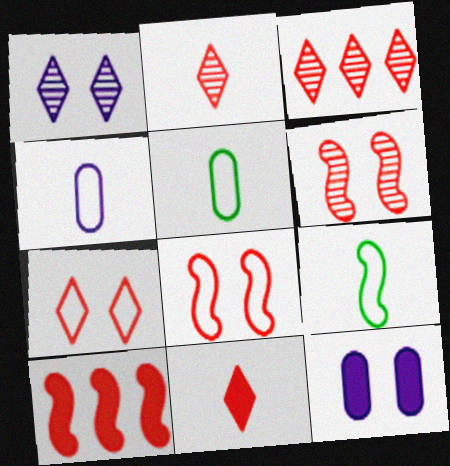[[1, 5, 10], 
[3, 7, 11], 
[3, 9, 12]]